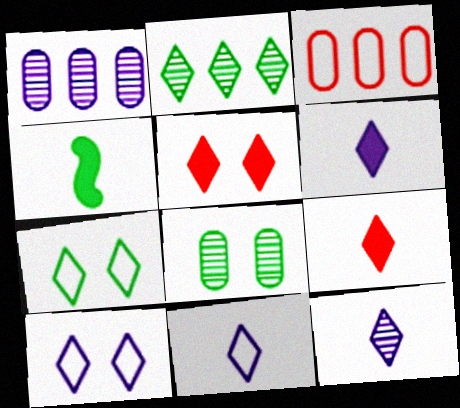[[2, 5, 11], 
[2, 9, 10], 
[6, 11, 12]]